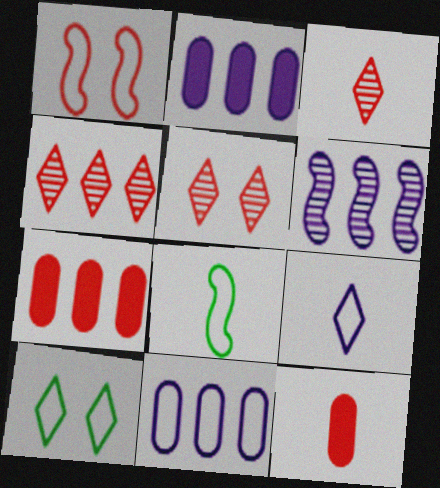[[1, 3, 7], 
[1, 4, 12], 
[2, 5, 8], 
[3, 4, 5], 
[6, 10, 12]]